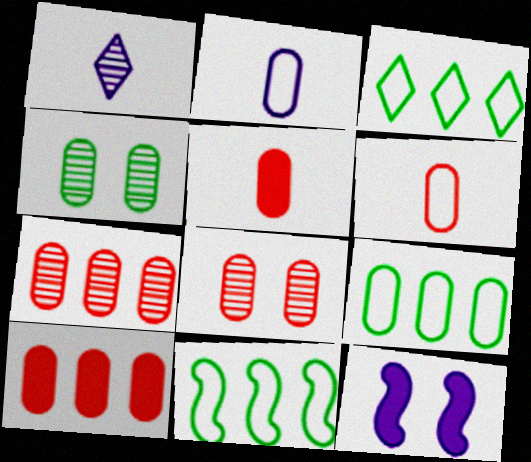[[2, 4, 10], 
[3, 9, 11], 
[6, 8, 10]]